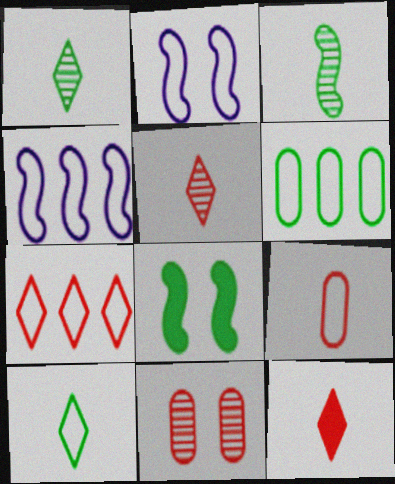[[1, 6, 8], 
[4, 6, 7]]